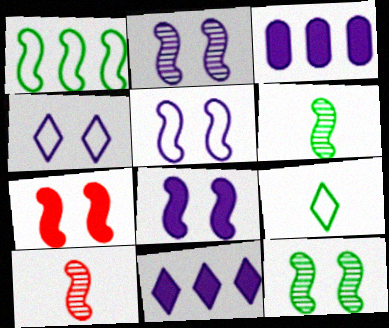[[1, 8, 10], 
[2, 5, 8], 
[5, 7, 12]]